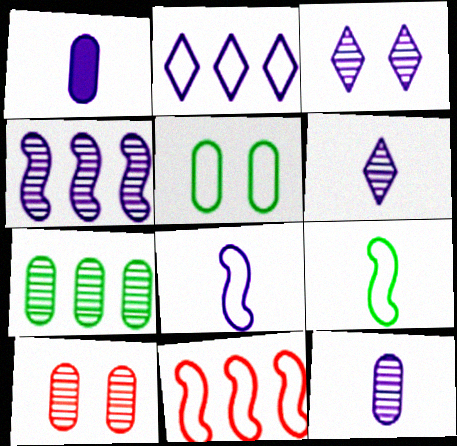[[1, 6, 8], 
[3, 4, 12], 
[7, 10, 12]]